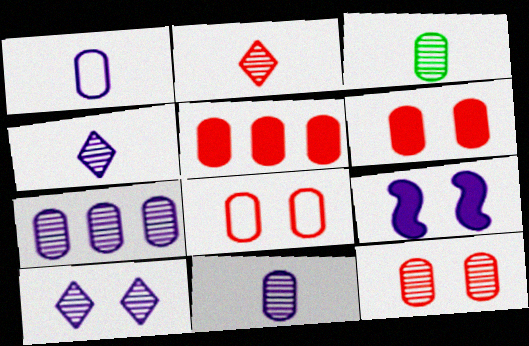[[3, 7, 12], 
[6, 8, 12]]